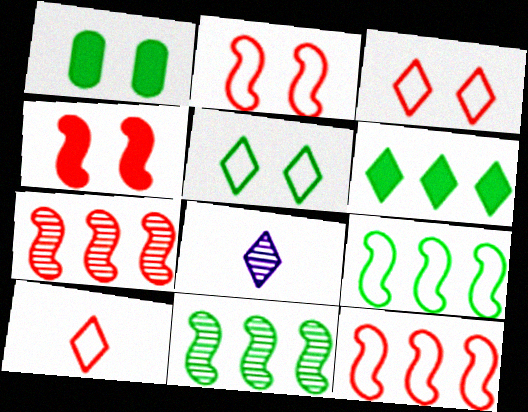[[1, 8, 12], 
[3, 6, 8]]